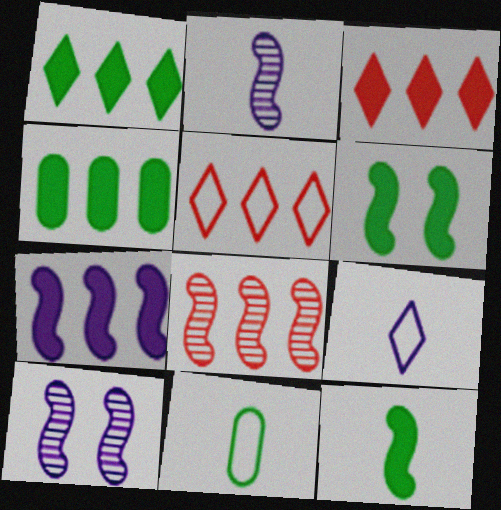[[3, 4, 7], 
[3, 10, 11]]